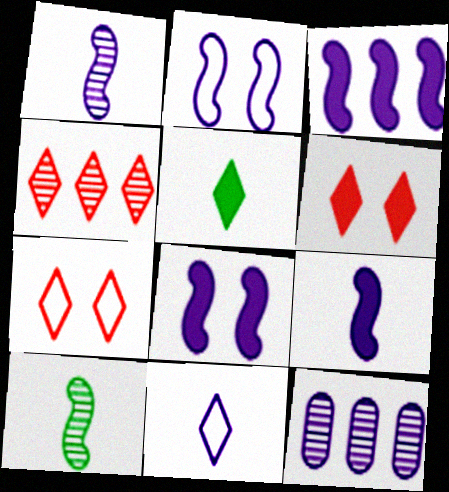[[1, 2, 3], 
[3, 8, 9], 
[8, 11, 12]]